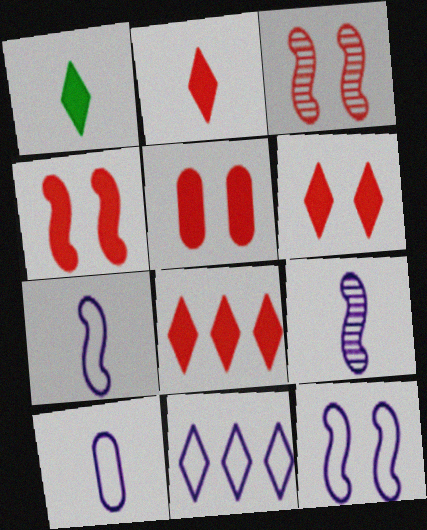[[2, 6, 8], 
[4, 5, 6], 
[10, 11, 12]]